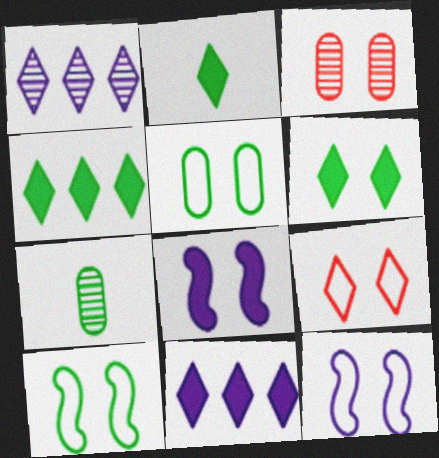[[1, 2, 9], 
[2, 4, 6], 
[3, 6, 12], 
[4, 7, 10], 
[5, 9, 12]]